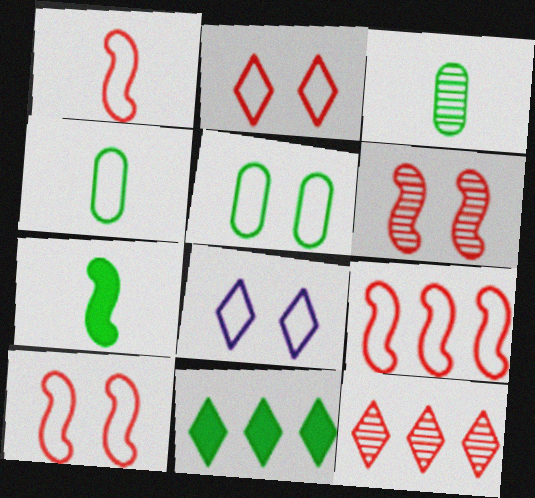[[1, 9, 10], 
[4, 8, 9], 
[5, 8, 10]]